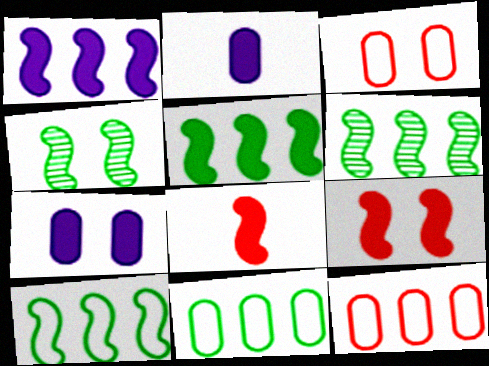[[5, 6, 10]]